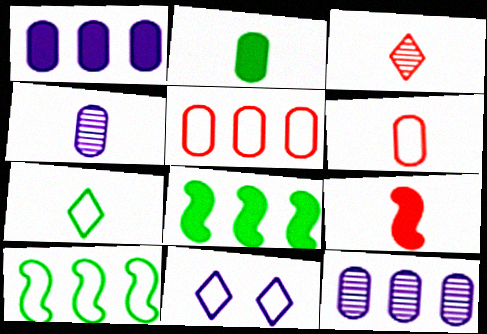[[2, 4, 6], 
[3, 6, 9], 
[4, 7, 9], 
[6, 10, 11]]